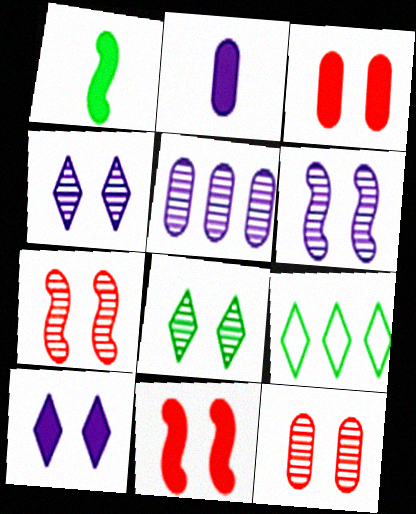[[2, 7, 9], 
[6, 8, 12]]